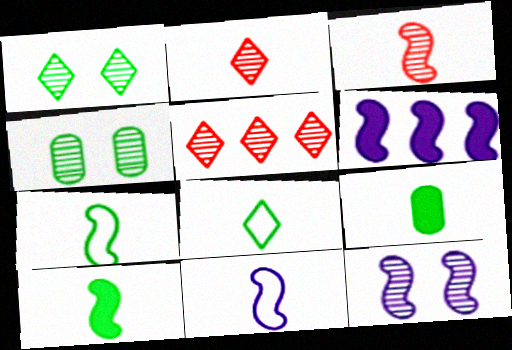[[2, 9, 11], 
[3, 10, 11], 
[6, 11, 12]]